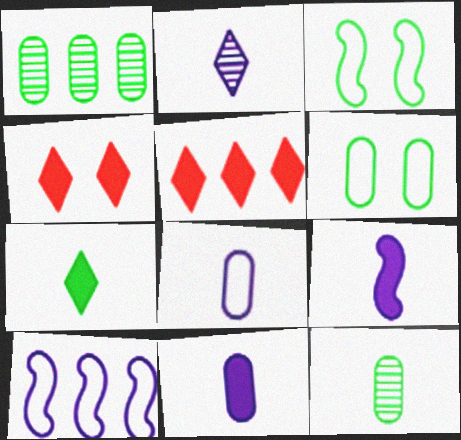[[1, 3, 7], 
[1, 5, 10], 
[2, 8, 9], 
[4, 10, 12]]